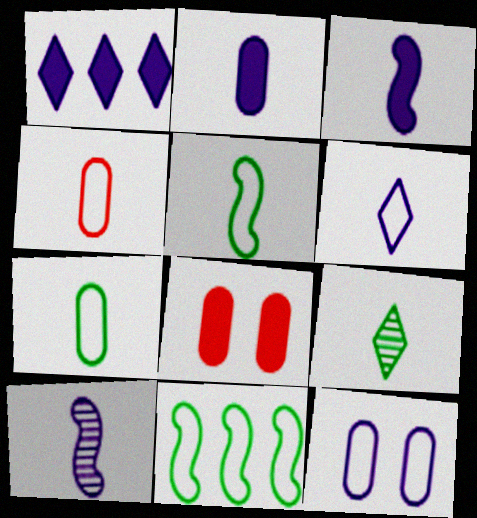[[1, 10, 12], 
[2, 6, 10], 
[3, 4, 9], 
[4, 5, 6]]